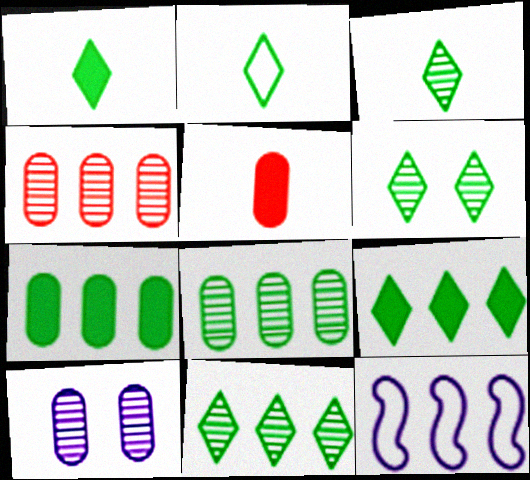[[1, 2, 3], 
[2, 6, 9], 
[3, 6, 11], 
[4, 9, 12], 
[5, 6, 12]]